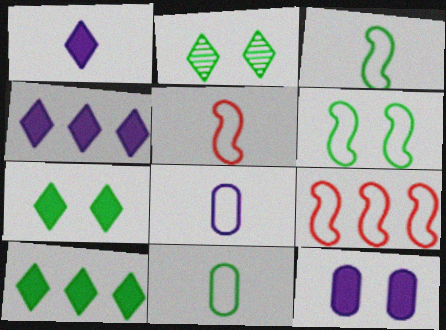[]